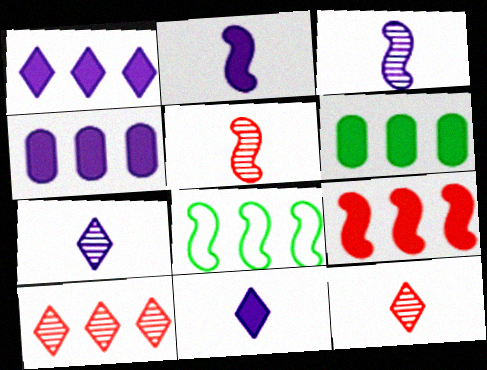[[1, 6, 9], 
[4, 8, 10]]